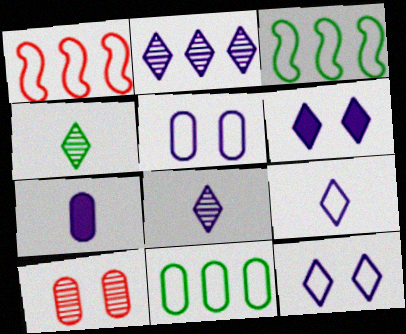[[2, 6, 9], 
[7, 10, 11]]